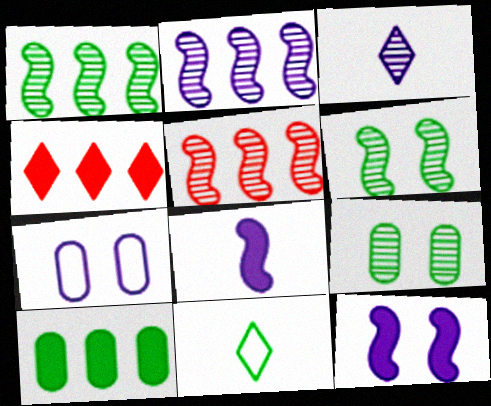[[1, 2, 5], 
[3, 5, 9], 
[6, 10, 11]]